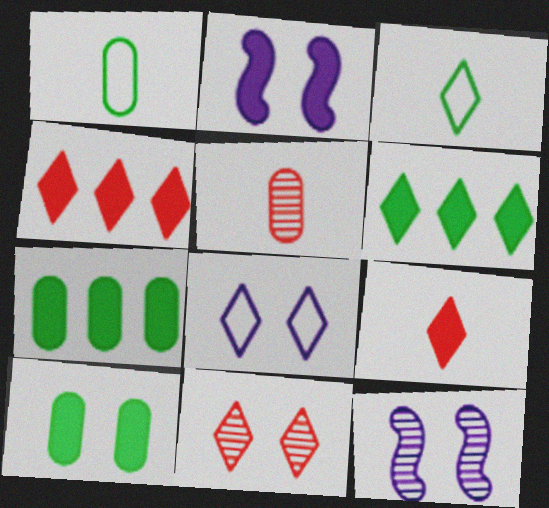[[1, 4, 12], 
[2, 7, 9]]